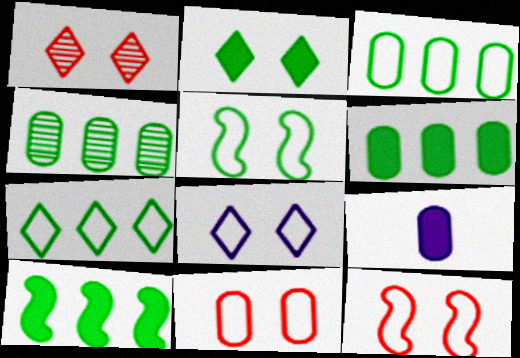[[1, 2, 8], 
[3, 4, 6], 
[4, 7, 10], 
[4, 9, 11], 
[5, 8, 11]]